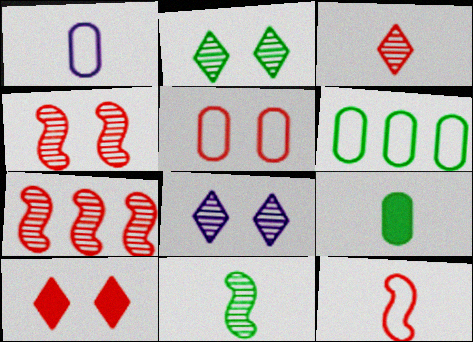[[1, 5, 6], 
[4, 5, 10]]